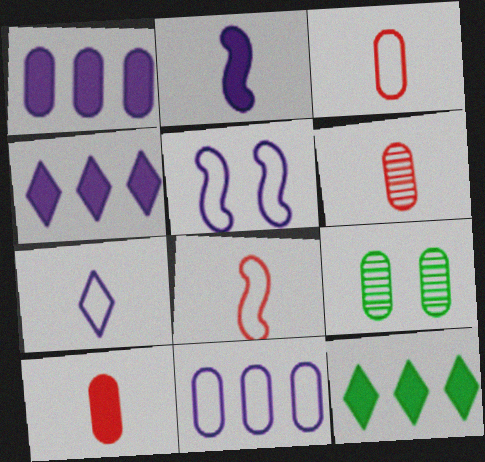[[1, 3, 9], 
[3, 6, 10], 
[4, 8, 9], 
[5, 6, 12], 
[5, 7, 11], 
[9, 10, 11]]